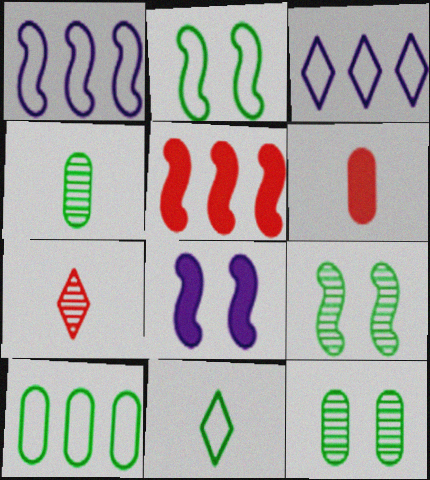[[2, 10, 11], 
[3, 6, 9], 
[7, 8, 10]]